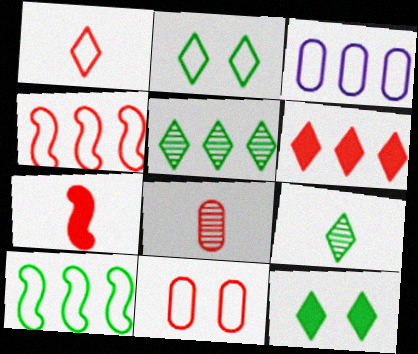[[1, 4, 11], 
[1, 7, 8]]